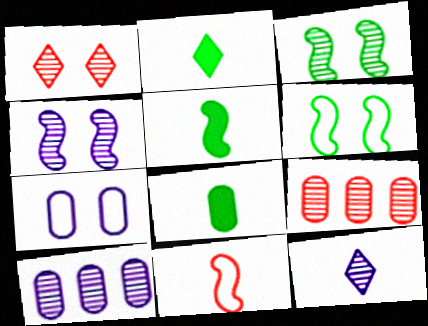[[2, 5, 8], 
[3, 9, 12], 
[4, 10, 12], 
[7, 8, 9], 
[8, 11, 12]]